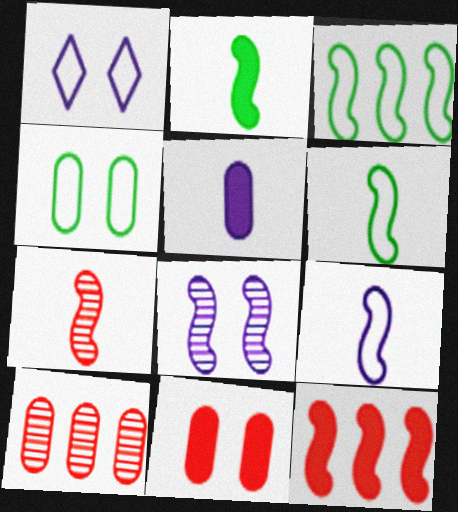[[1, 2, 10], 
[2, 7, 9], 
[4, 5, 10], 
[6, 8, 12]]